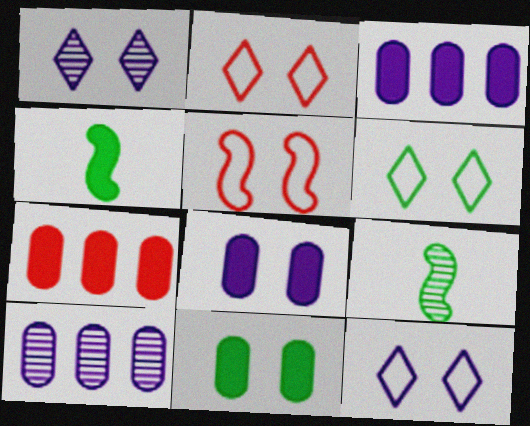[[1, 5, 11], 
[2, 3, 9], 
[2, 4, 10], 
[2, 6, 12], 
[7, 9, 12]]